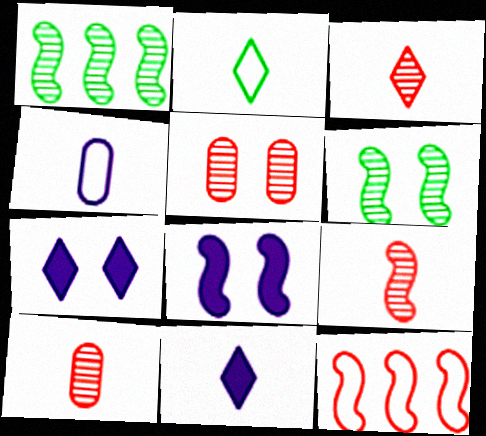[[2, 3, 11], 
[3, 9, 10]]